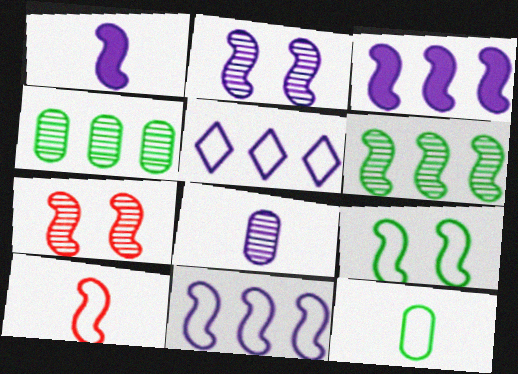[[1, 2, 11], 
[9, 10, 11]]